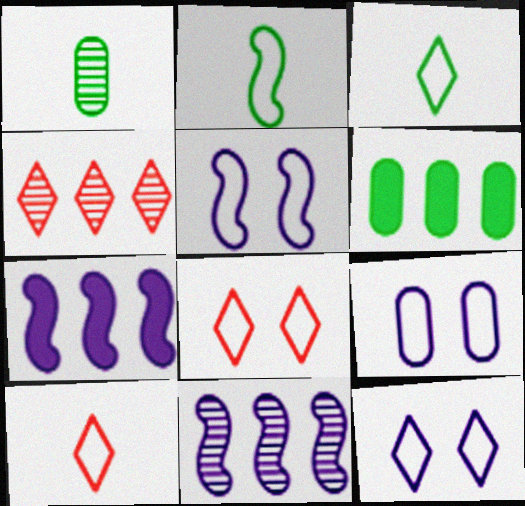[[1, 7, 8], 
[5, 9, 12]]